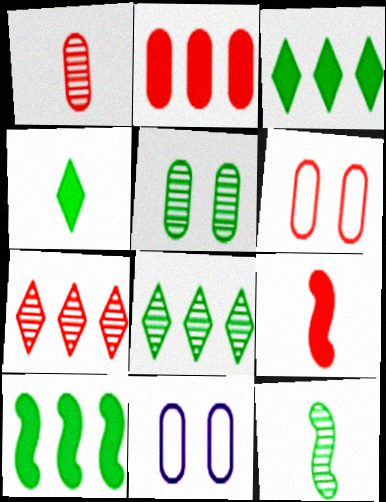[[1, 2, 6], 
[5, 8, 12], 
[6, 7, 9], 
[8, 9, 11]]